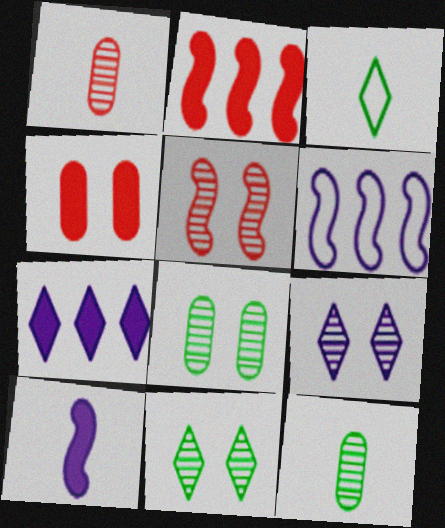[[1, 3, 10], 
[5, 8, 9]]